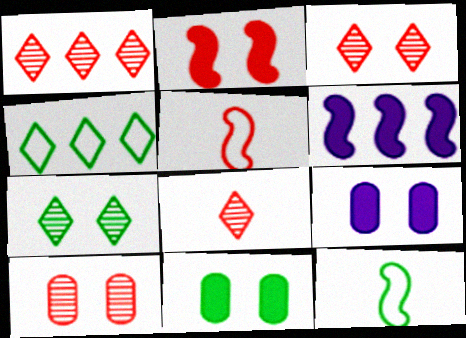[[1, 3, 8], 
[1, 9, 12]]